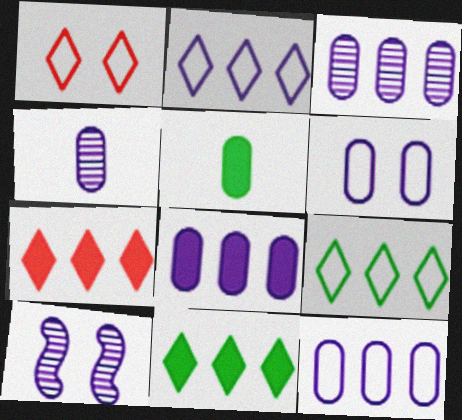[[3, 8, 12], 
[4, 6, 8]]